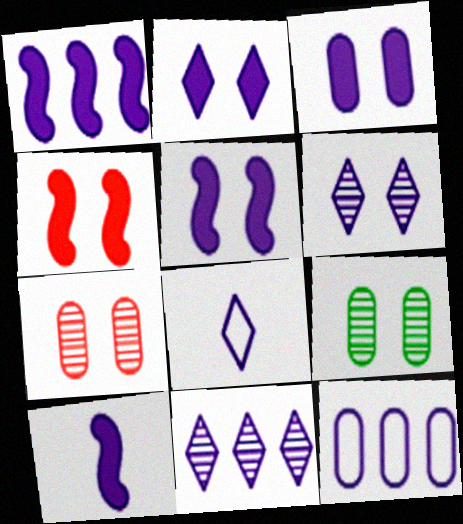[[1, 5, 10], 
[1, 11, 12], 
[2, 3, 5], 
[2, 8, 11], 
[6, 10, 12]]